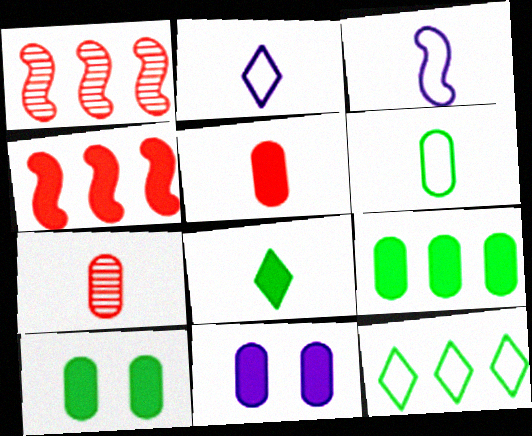[[1, 2, 10], 
[3, 7, 8], 
[4, 8, 11], 
[5, 9, 11]]